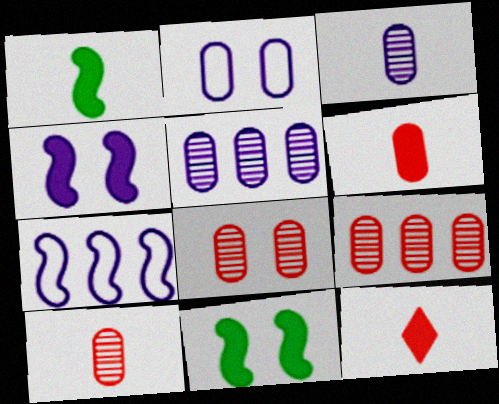[[8, 9, 10]]